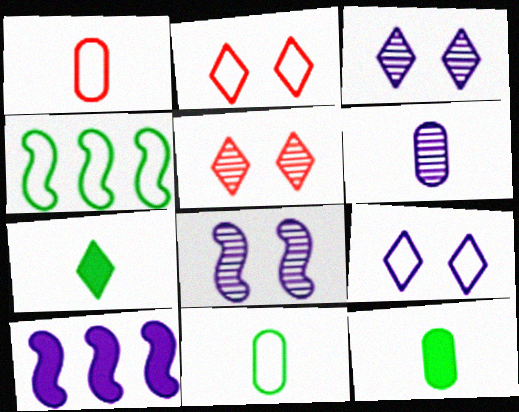[[1, 4, 9], 
[1, 6, 12], 
[5, 10, 11], 
[6, 9, 10]]